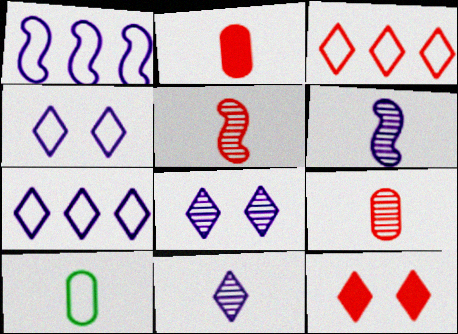[]